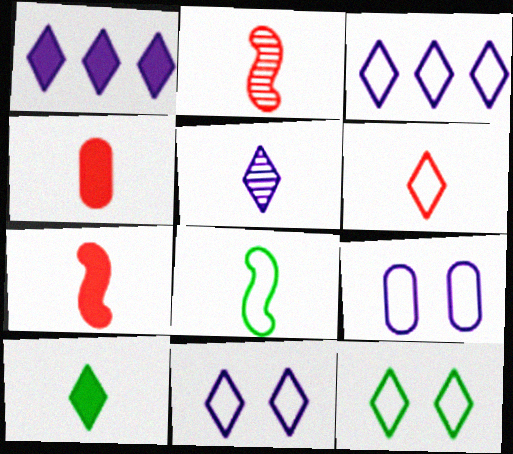[[1, 5, 11], 
[2, 4, 6], 
[3, 6, 12], 
[4, 5, 8], 
[5, 6, 10]]